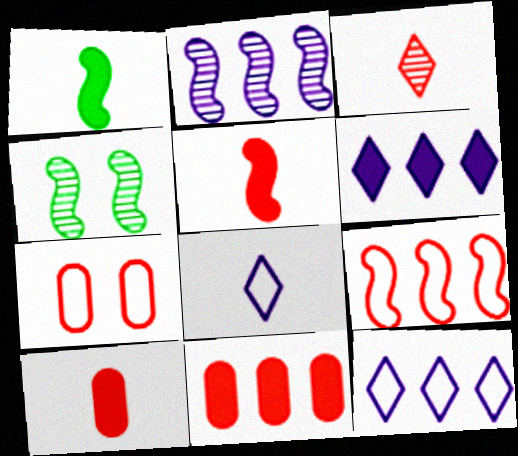[[4, 8, 11], 
[4, 10, 12]]